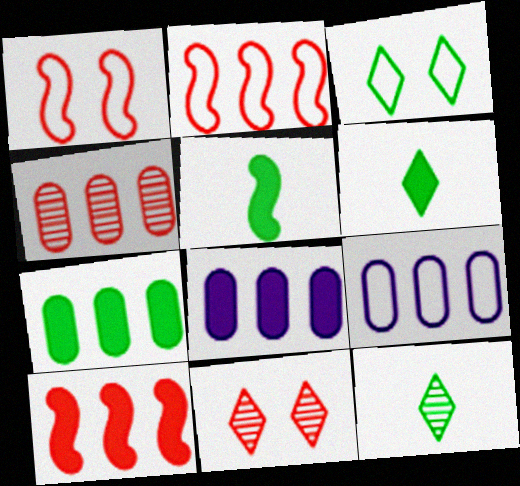[[1, 8, 12], 
[4, 7, 9], 
[5, 9, 11]]